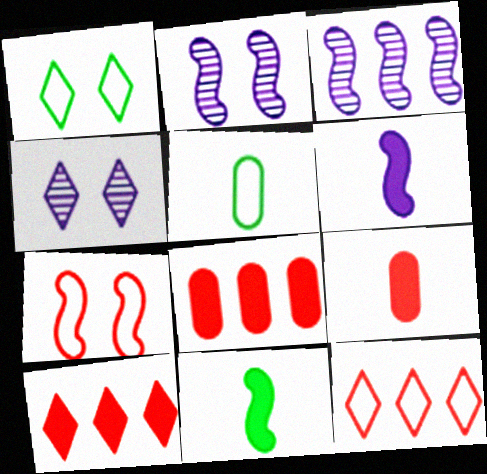[[1, 3, 9], 
[2, 5, 10], 
[3, 7, 11]]